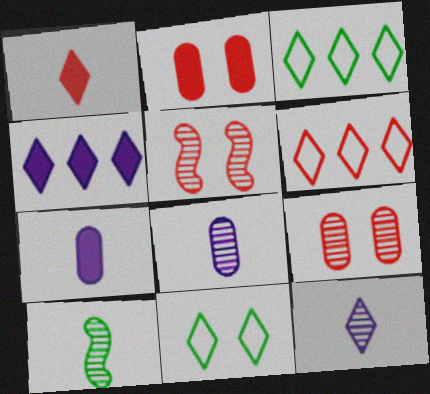[[3, 5, 7]]